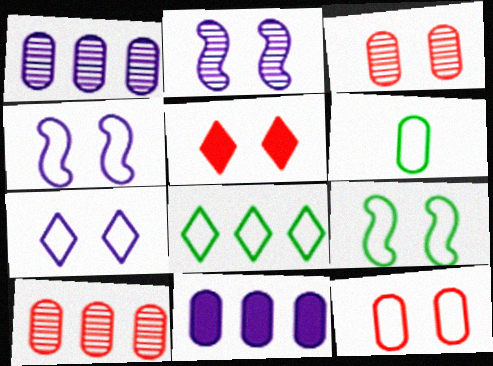[[3, 6, 11], 
[6, 8, 9], 
[7, 9, 12]]